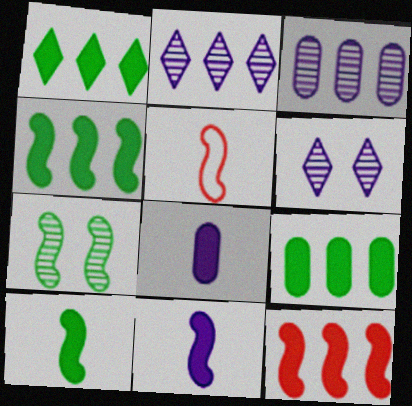[[1, 4, 9], 
[5, 6, 9]]